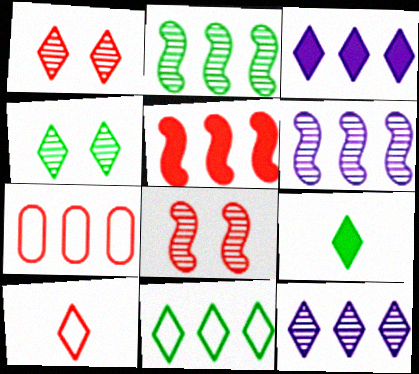[[2, 3, 7], 
[3, 4, 10], 
[4, 9, 11]]